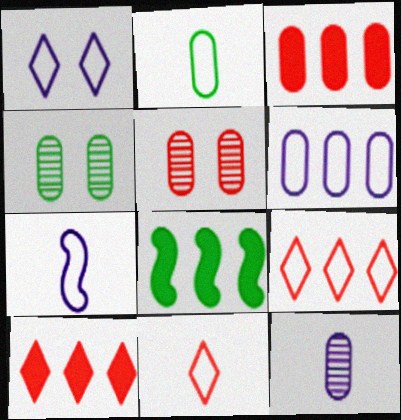[[1, 6, 7], 
[2, 7, 11], 
[4, 7, 10]]